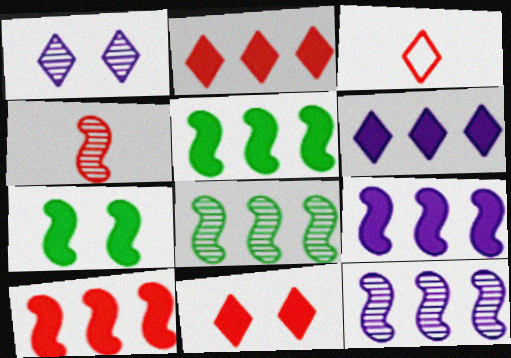[[5, 9, 10]]